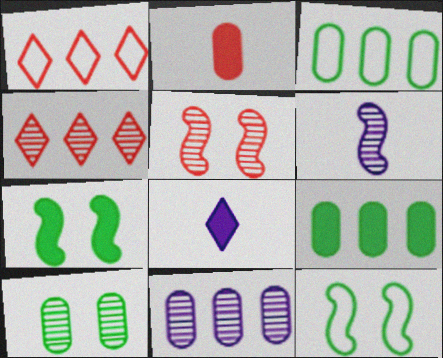[[1, 2, 5], 
[3, 5, 8], 
[4, 6, 10]]